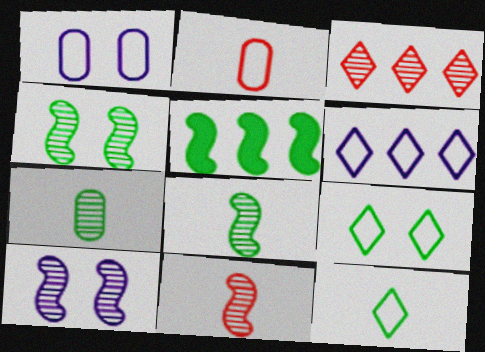[[3, 7, 10], 
[5, 7, 9]]